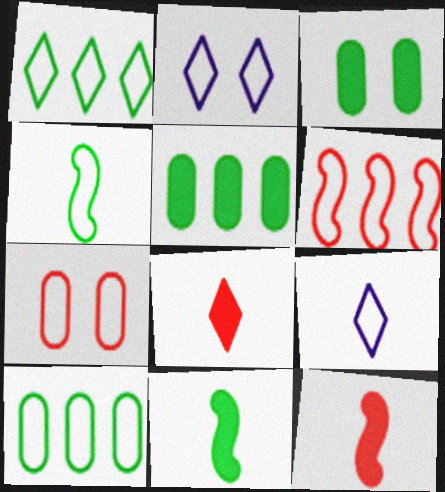[]